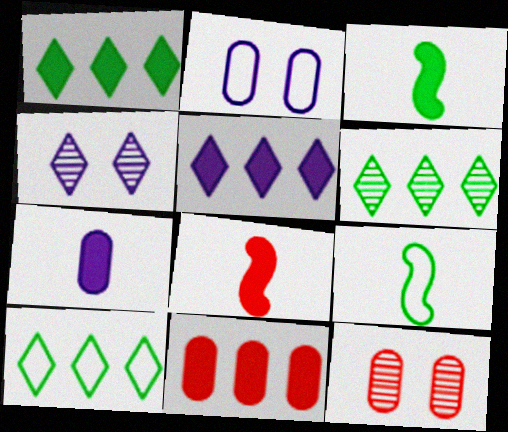[[1, 6, 10], 
[2, 6, 8], 
[4, 9, 11], 
[5, 9, 12]]